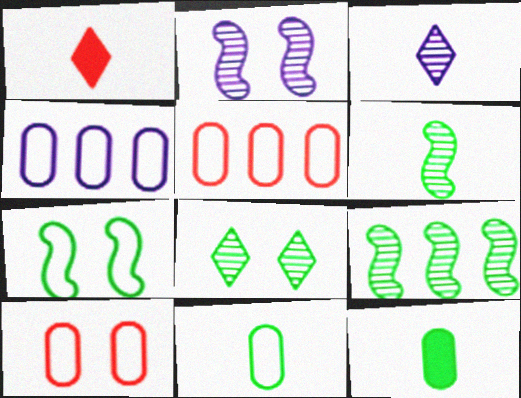[[4, 10, 11]]